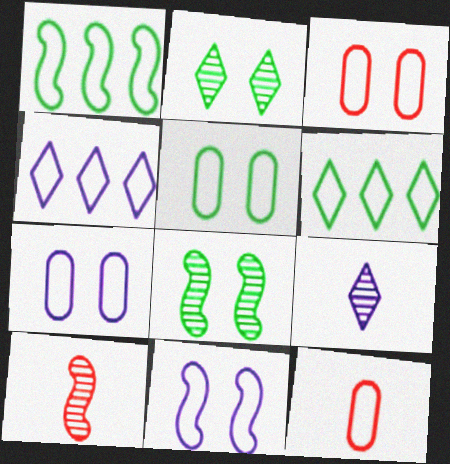[[3, 5, 7], 
[6, 11, 12]]